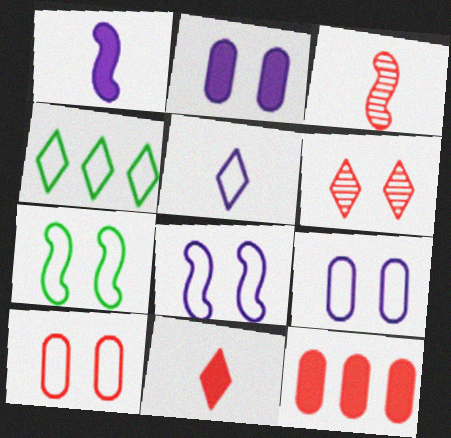[[2, 3, 4], 
[2, 6, 7]]